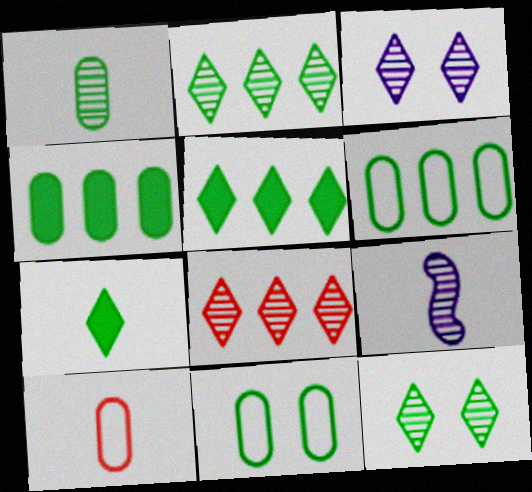[[1, 4, 11], 
[7, 9, 10]]